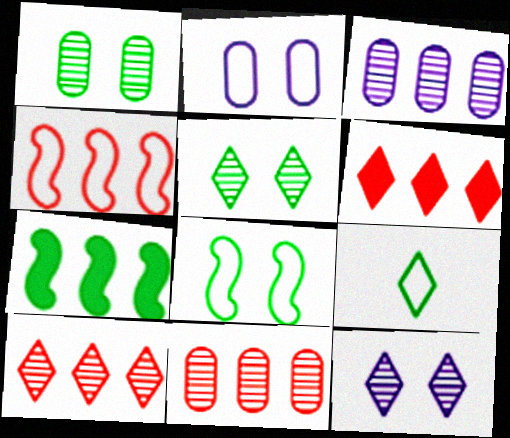[[1, 7, 9], 
[2, 4, 9], 
[4, 6, 11], 
[6, 9, 12]]